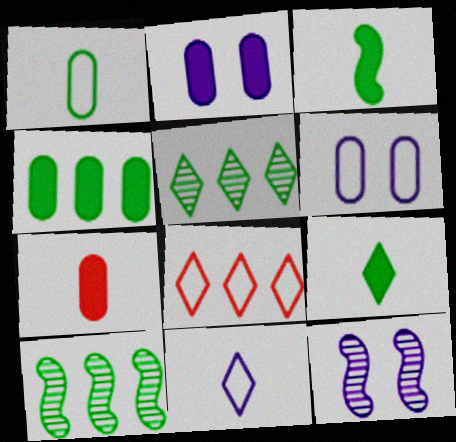[[2, 4, 7]]